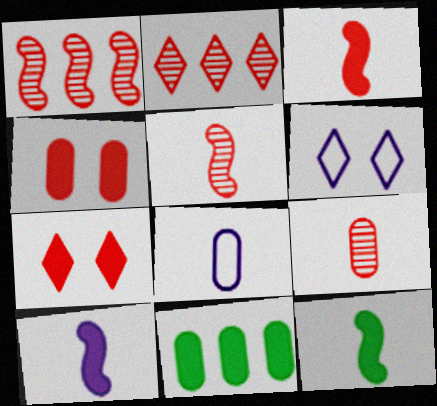[[3, 10, 12], 
[5, 6, 11], 
[7, 10, 11]]